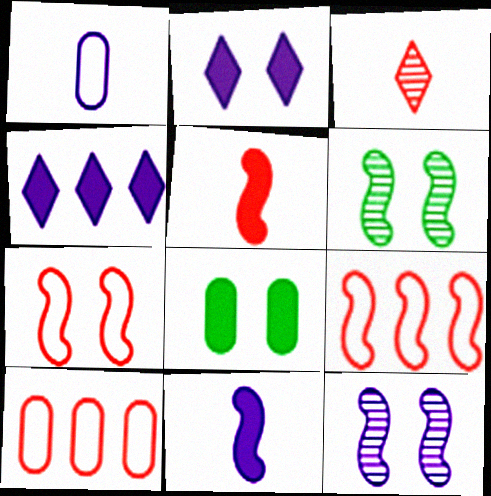[[1, 4, 12], 
[4, 5, 8], 
[6, 9, 11]]